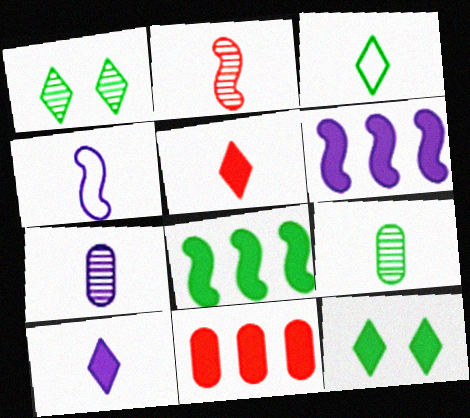[[1, 4, 11], 
[4, 5, 9], 
[4, 7, 10]]